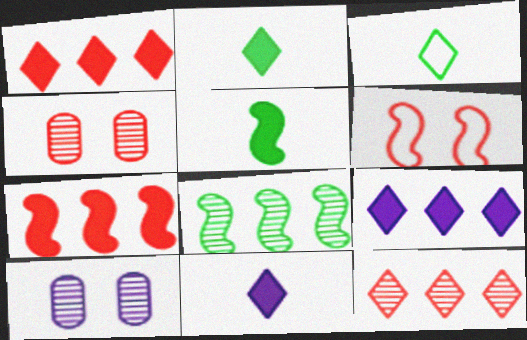[[3, 7, 10]]